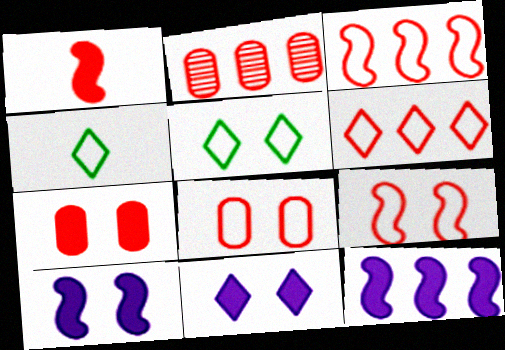[[2, 4, 10]]